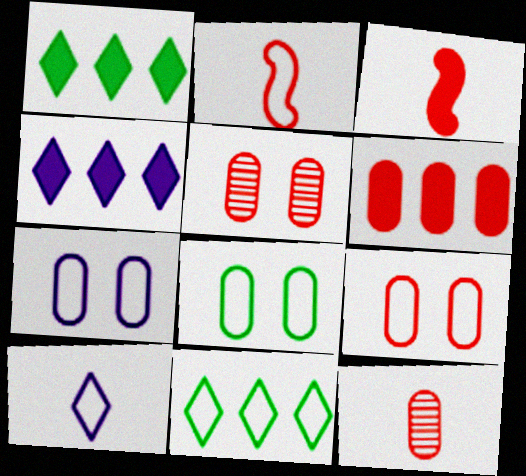[[2, 7, 11], 
[6, 9, 12], 
[7, 8, 9]]